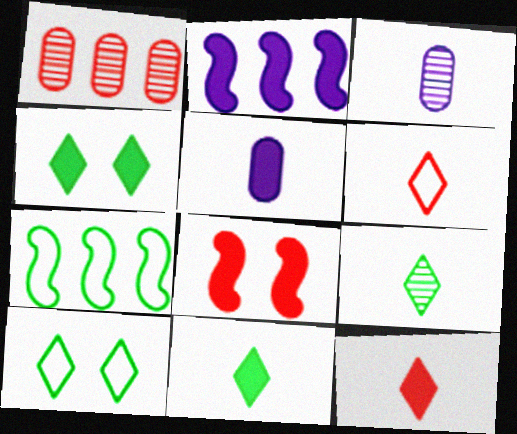[[1, 6, 8]]